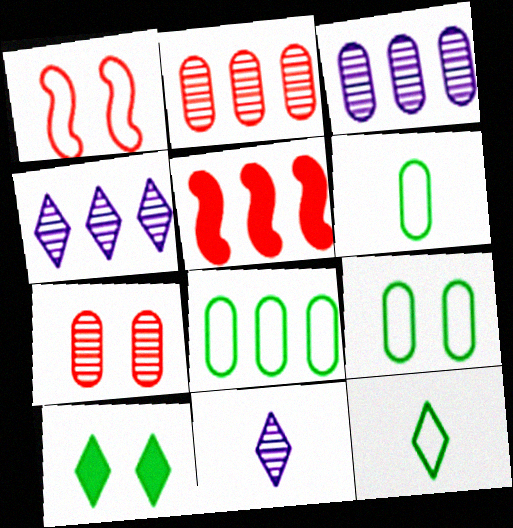[[4, 5, 8], 
[5, 9, 11], 
[6, 8, 9]]